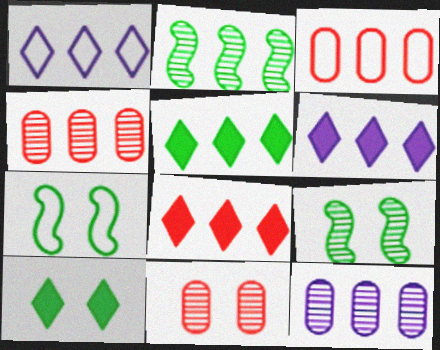[[2, 3, 6], 
[5, 6, 8]]